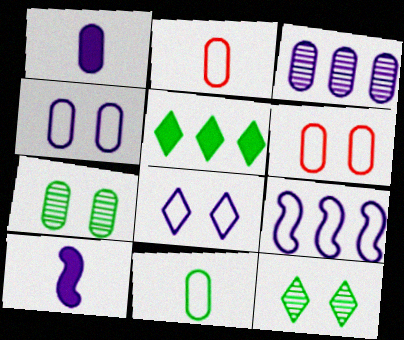[[1, 3, 4], 
[3, 8, 10]]